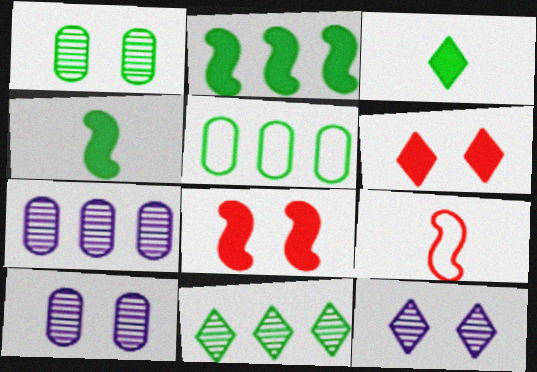[[2, 5, 11]]